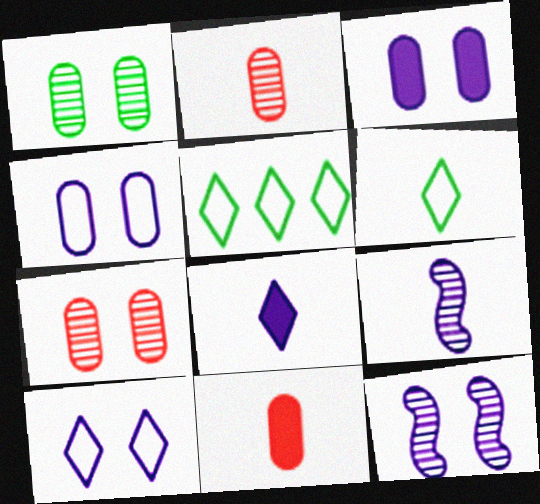[[3, 10, 12], 
[5, 11, 12], 
[6, 9, 11]]